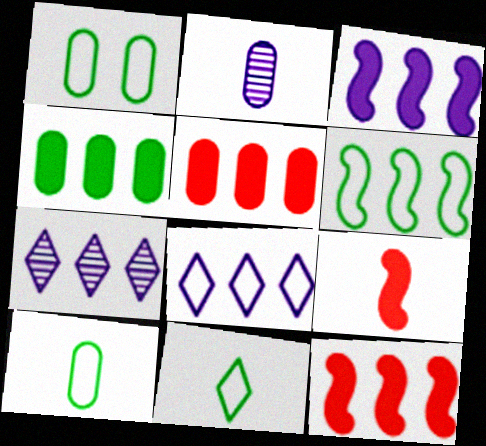[[1, 2, 5], 
[1, 6, 11], 
[1, 7, 9], 
[2, 9, 11], 
[5, 6, 7]]